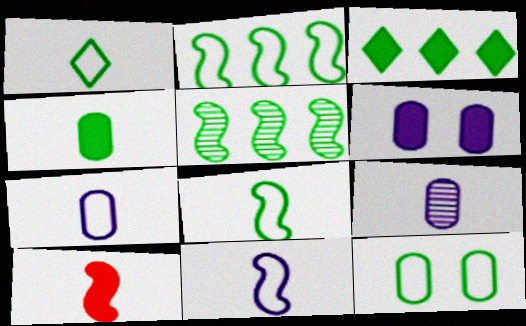[[1, 2, 12], 
[1, 9, 10], 
[3, 6, 10]]